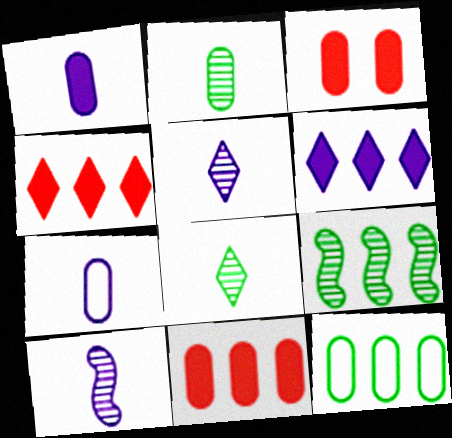[]